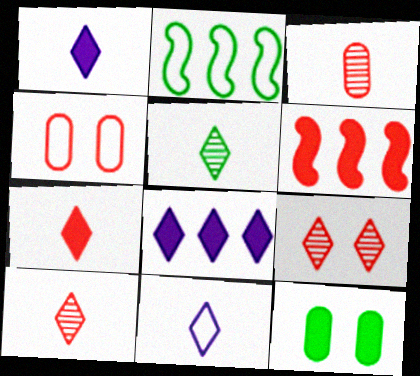[[1, 6, 12], 
[2, 4, 11], 
[2, 5, 12], 
[4, 6, 10], 
[5, 7, 11]]